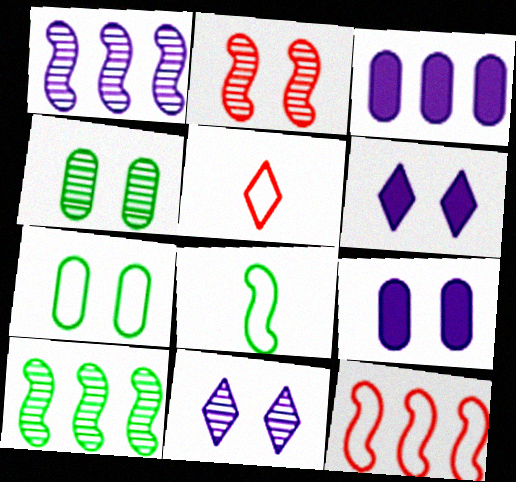[[2, 4, 11], 
[2, 6, 7], 
[5, 9, 10]]